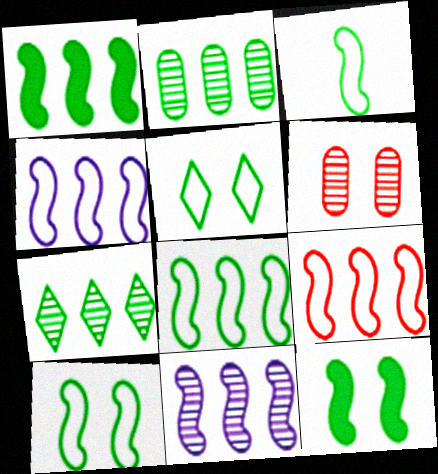[[1, 9, 11], 
[3, 8, 10], 
[4, 8, 9]]